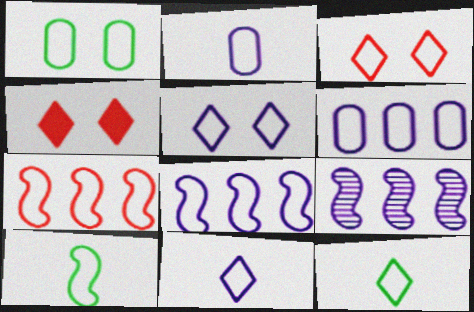[[1, 7, 11], 
[2, 5, 8], 
[3, 6, 10]]